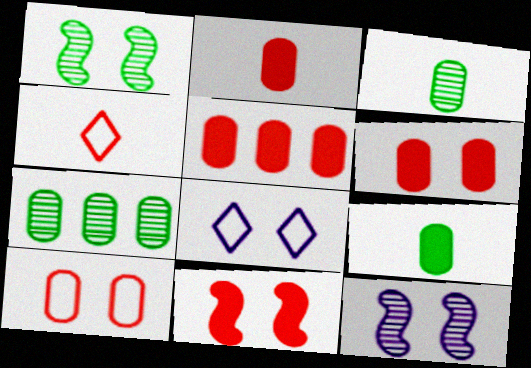[[1, 6, 8], 
[2, 5, 6]]